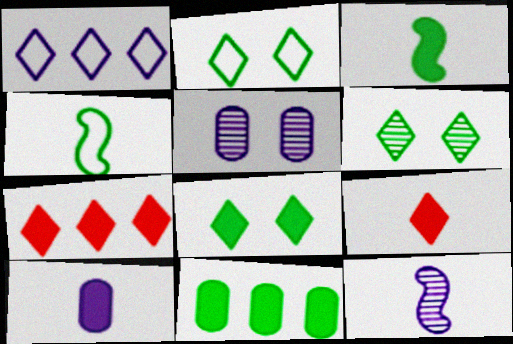[[1, 6, 9], 
[2, 6, 8], 
[3, 8, 11], 
[3, 9, 10], 
[4, 5, 7], 
[4, 6, 11]]